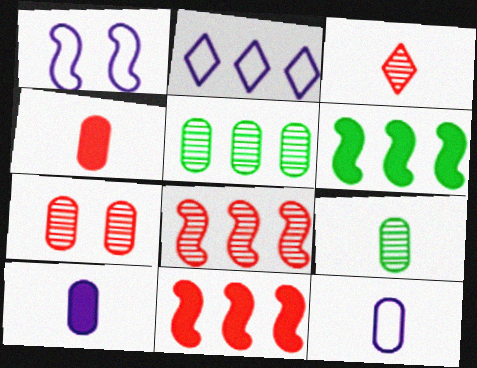[[1, 2, 12], 
[2, 5, 11], 
[3, 7, 8], 
[4, 9, 12]]